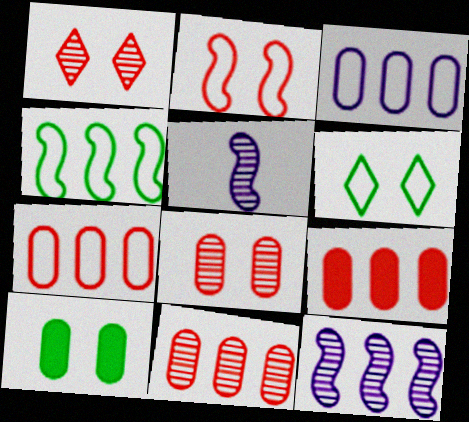[[5, 6, 9], 
[7, 9, 11]]